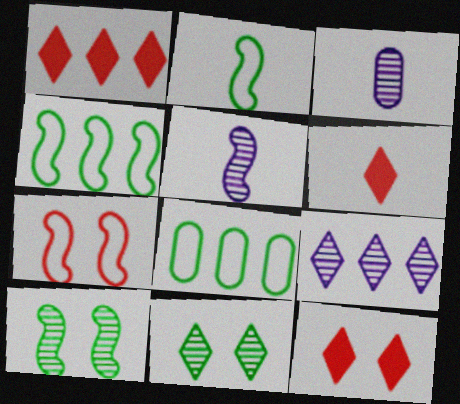[[1, 6, 12], 
[2, 3, 6], 
[3, 4, 12], 
[5, 8, 12]]